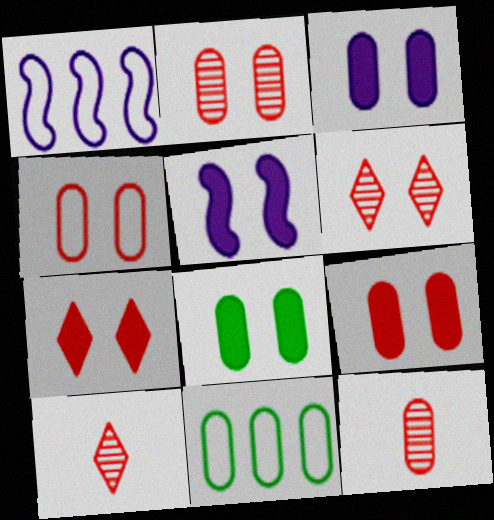[[1, 8, 10], 
[2, 4, 9], 
[3, 8, 9], 
[3, 11, 12], 
[5, 7, 8], 
[5, 10, 11]]